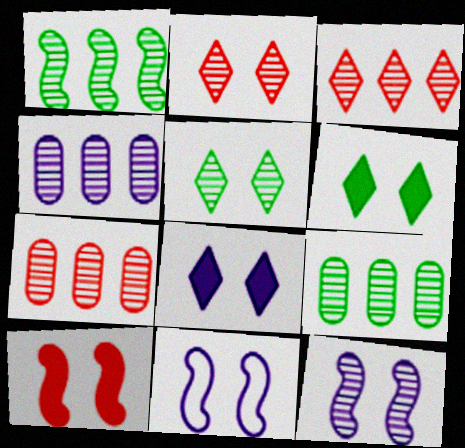[[1, 3, 4], 
[4, 7, 9]]